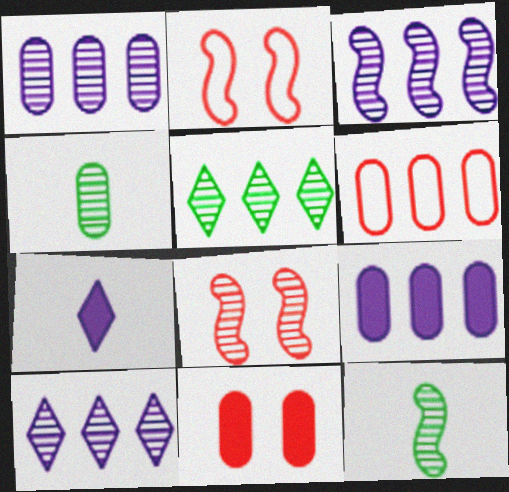[[1, 3, 10], 
[3, 8, 12], 
[4, 8, 10]]